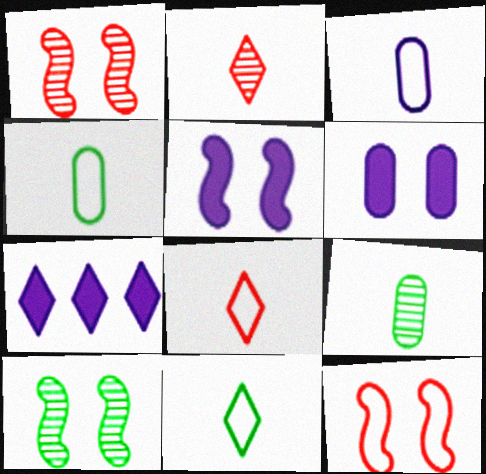[[1, 4, 7], 
[5, 10, 12], 
[7, 9, 12]]